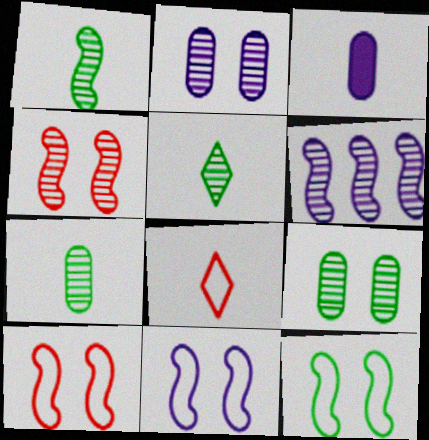[[1, 3, 8], 
[1, 4, 6], 
[1, 5, 7], 
[10, 11, 12]]